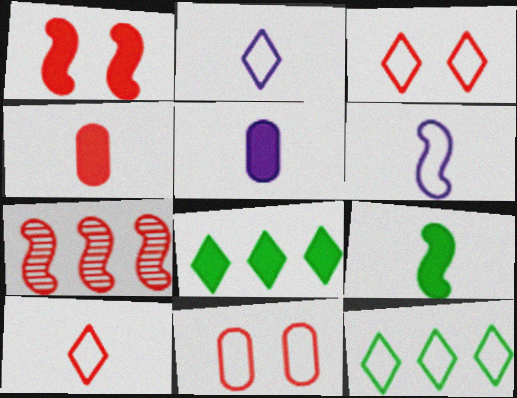[[1, 5, 8], 
[2, 3, 12], 
[3, 4, 7], 
[6, 11, 12]]